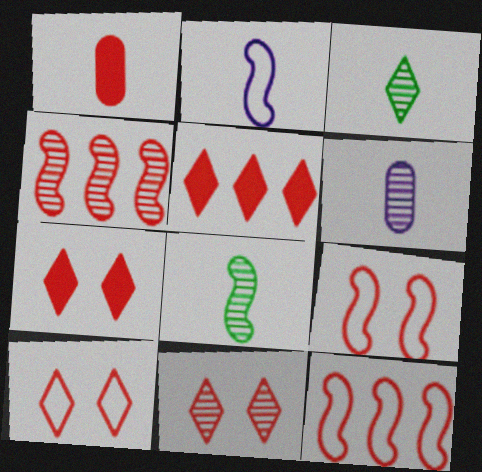[[1, 2, 3], 
[1, 4, 10], 
[1, 11, 12], 
[7, 10, 11]]